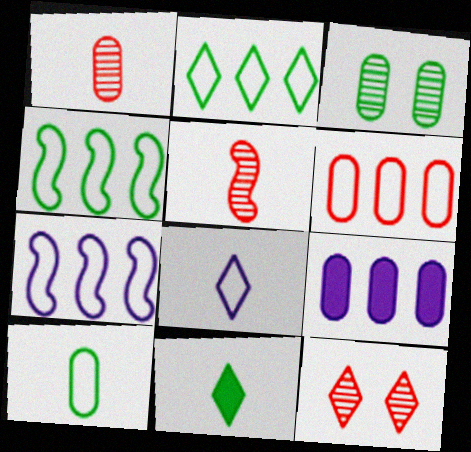[[2, 6, 7], 
[3, 4, 11]]